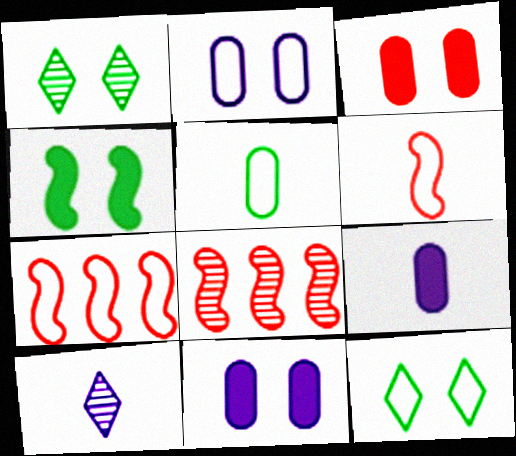[[1, 7, 9], 
[8, 9, 12]]